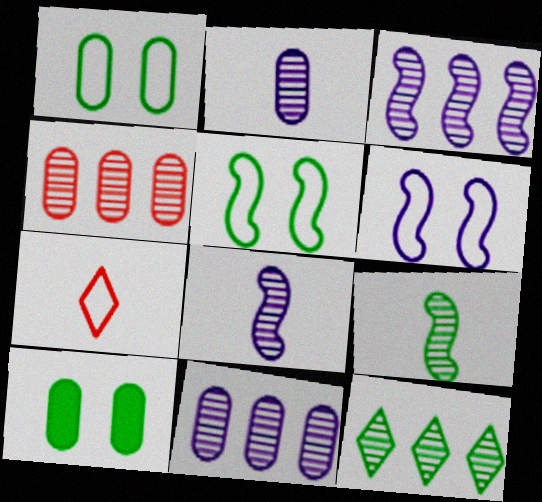[[3, 4, 12], 
[3, 7, 10]]